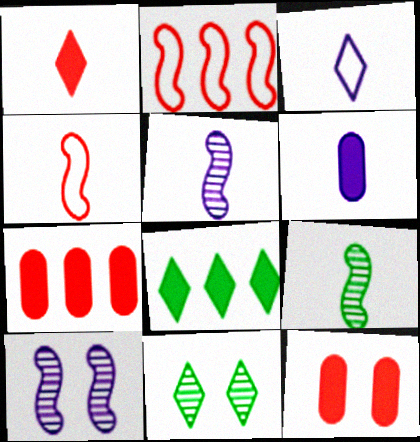[[2, 6, 11], 
[3, 5, 6]]